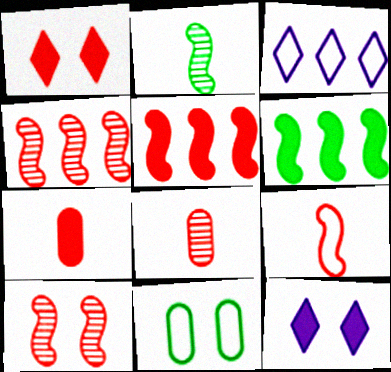[[1, 5, 7], 
[3, 9, 11], 
[5, 9, 10], 
[6, 7, 12], 
[10, 11, 12]]